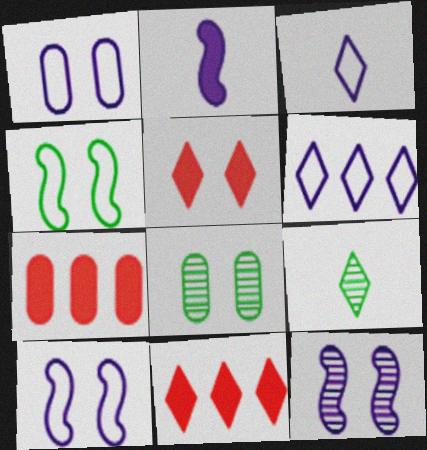[[5, 6, 9], 
[5, 8, 10], 
[7, 9, 10]]